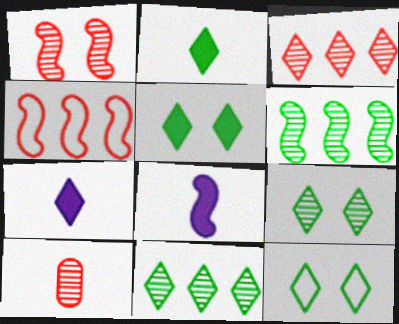[[1, 3, 10], 
[2, 11, 12], 
[3, 7, 12], 
[5, 9, 12]]